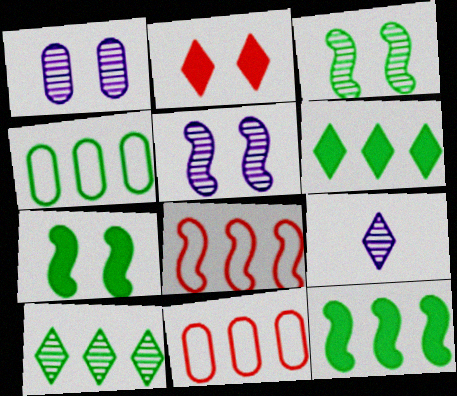[[4, 10, 12], 
[7, 9, 11]]